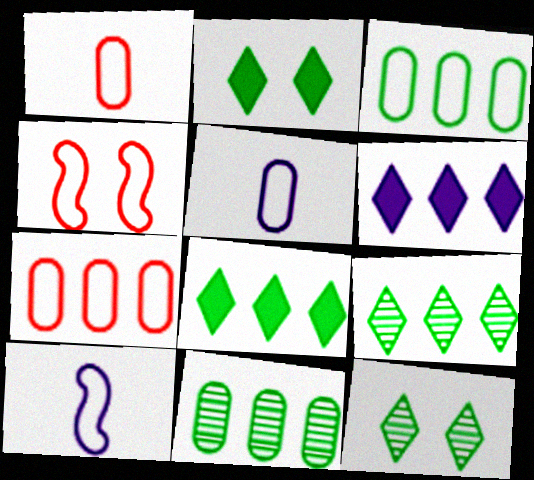[]